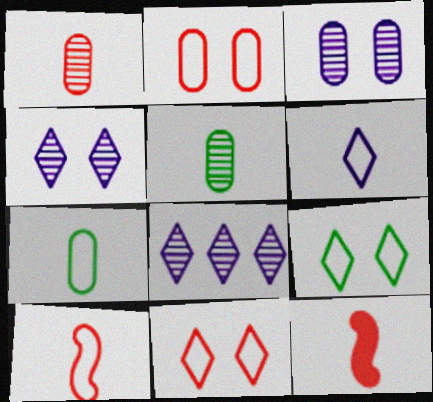[[5, 6, 12], 
[6, 7, 10]]